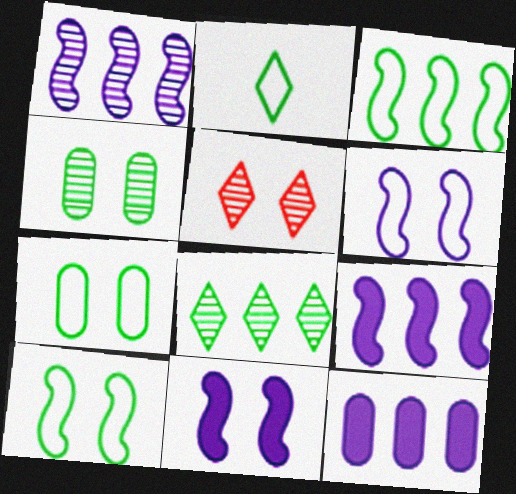[[2, 3, 7], 
[5, 7, 11]]